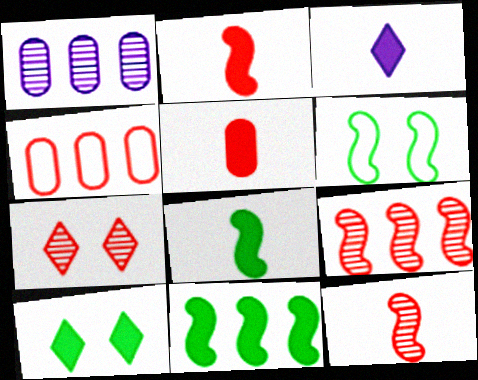[[2, 4, 7], 
[3, 5, 8]]